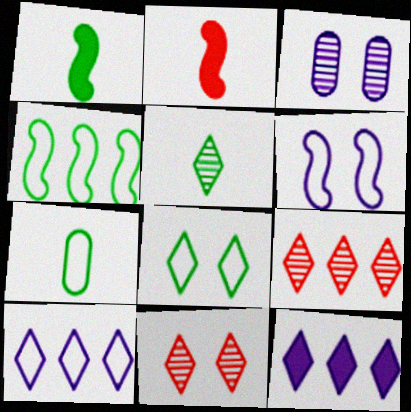[[1, 5, 7], 
[4, 7, 8]]